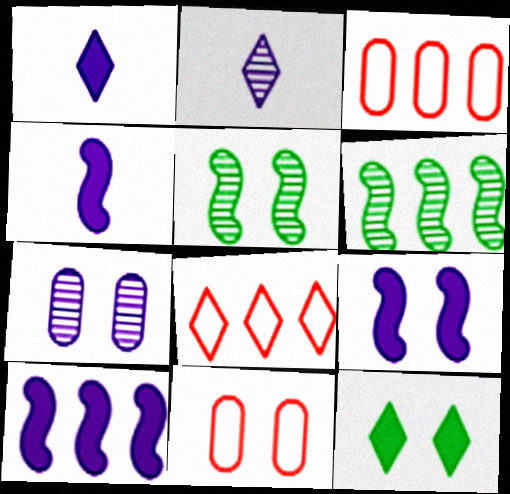[[1, 3, 5], 
[1, 6, 11], 
[2, 8, 12], 
[4, 9, 10]]